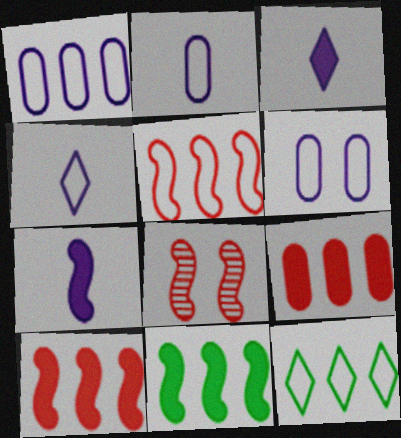[[1, 2, 6], 
[1, 5, 12]]